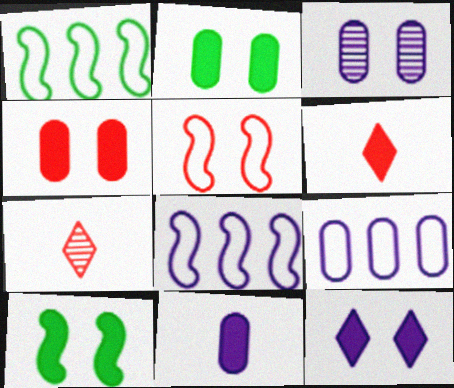[[1, 3, 6], 
[2, 7, 8], 
[3, 9, 11], 
[4, 10, 12], 
[7, 9, 10]]